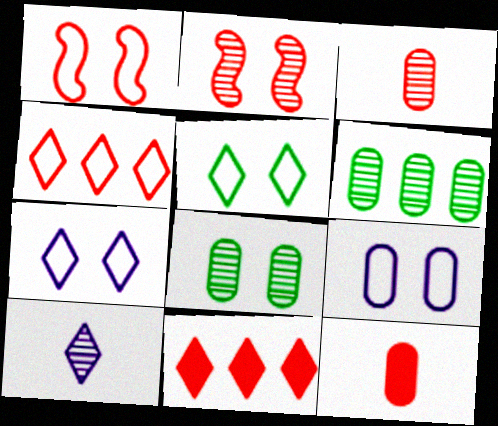[[1, 3, 11], 
[1, 5, 9], 
[2, 4, 12], 
[2, 6, 10], 
[5, 10, 11], 
[6, 9, 12]]